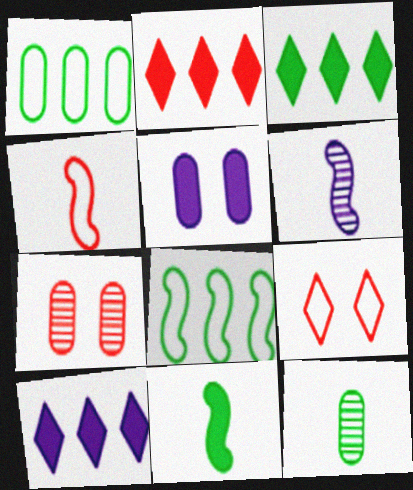[[2, 3, 10], 
[2, 4, 7], 
[2, 5, 11], 
[4, 6, 11]]